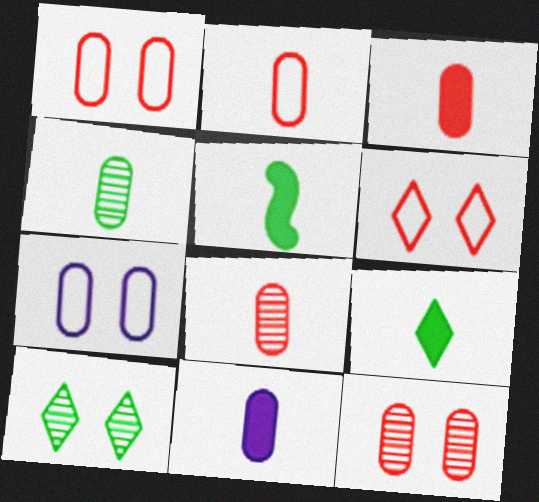[[2, 3, 8], 
[2, 4, 11]]